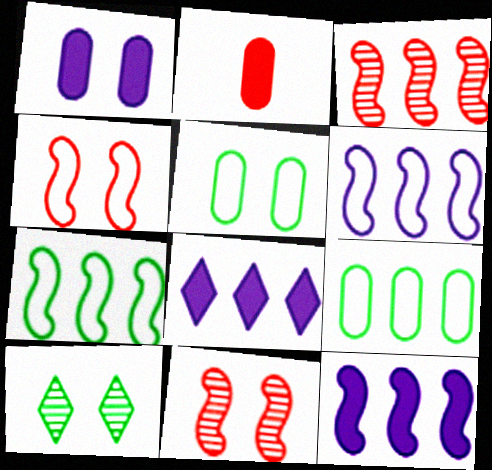[[1, 4, 10], 
[2, 6, 10], 
[3, 7, 12], 
[3, 8, 9]]